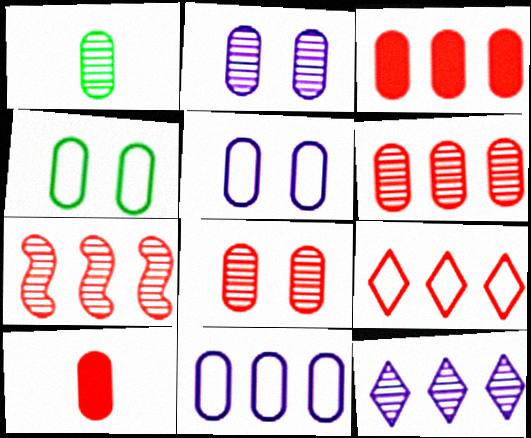[[1, 2, 6], 
[1, 3, 5], 
[3, 7, 9]]